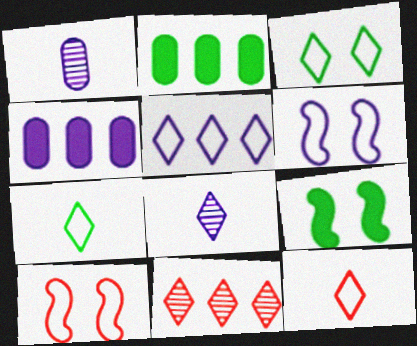[[2, 8, 10], 
[3, 5, 12], 
[4, 6, 8]]